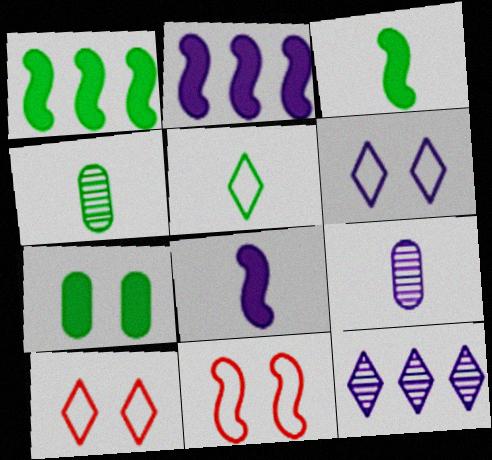[[1, 9, 10], 
[2, 4, 10], 
[2, 6, 9], 
[3, 4, 5]]